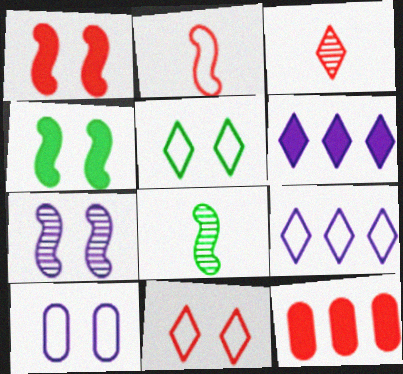[[3, 5, 6]]